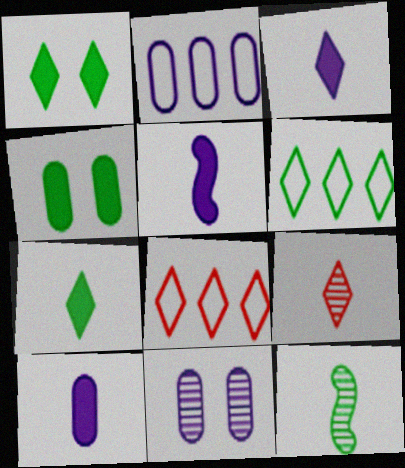[[2, 10, 11], 
[3, 5, 10], 
[4, 6, 12]]